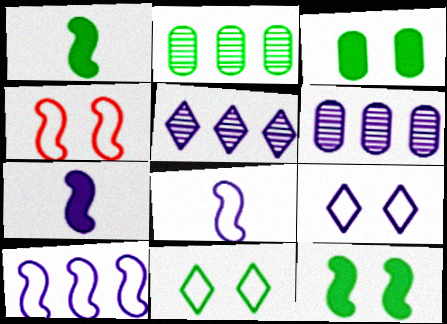[[1, 2, 11], 
[6, 7, 9]]